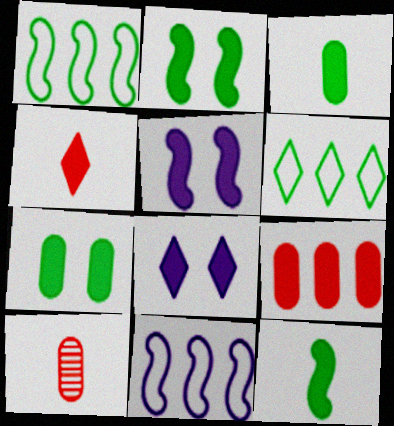[[1, 8, 10], 
[5, 6, 10], 
[8, 9, 12]]